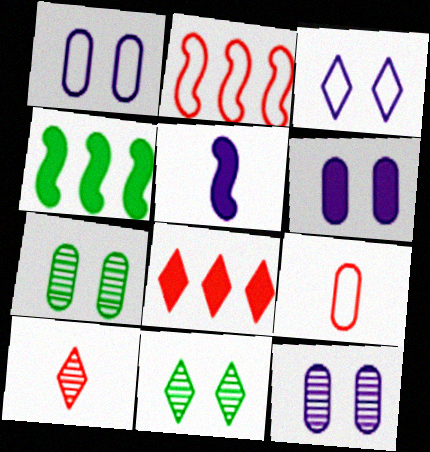[[1, 4, 10], 
[1, 6, 12]]